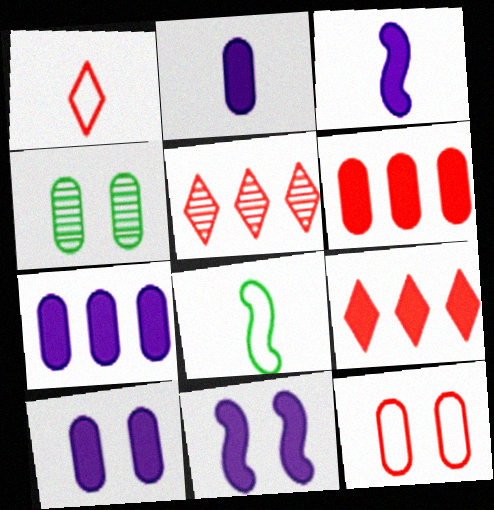[[2, 7, 10], 
[4, 10, 12], 
[5, 8, 10]]